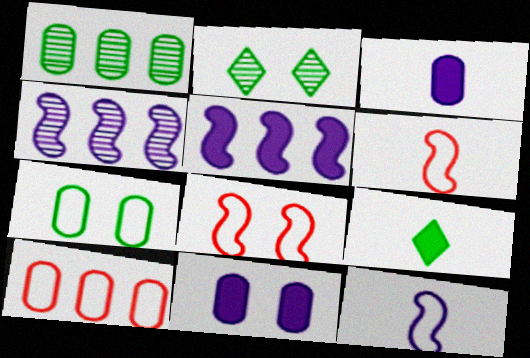[[2, 8, 11]]